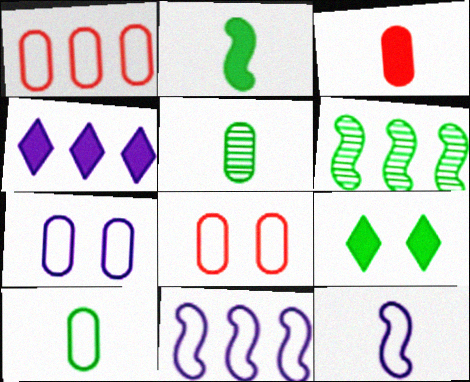[[1, 4, 6], 
[1, 7, 10], 
[6, 9, 10]]